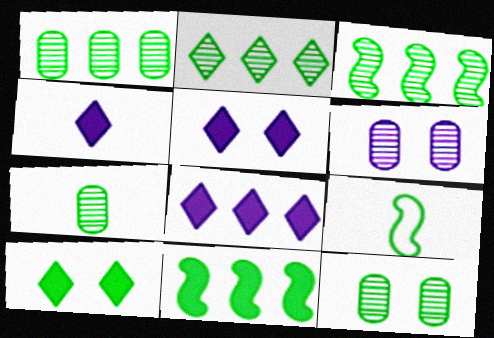[[1, 2, 3], 
[1, 7, 12], 
[1, 9, 10], 
[4, 5, 8]]